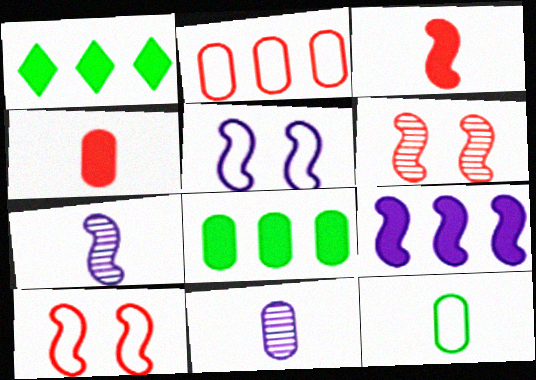[[1, 10, 11], 
[4, 11, 12], 
[5, 7, 9]]